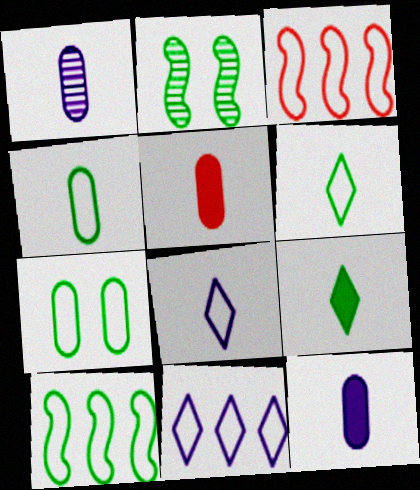[[1, 4, 5], 
[2, 5, 11], 
[3, 7, 8], 
[6, 7, 10]]